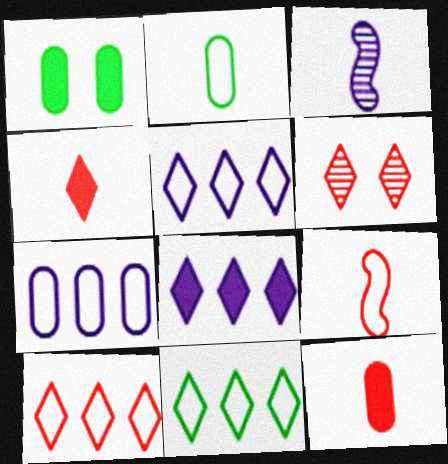[[1, 3, 10], 
[2, 3, 4], 
[4, 6, 10], 
[5, 10, 11]]